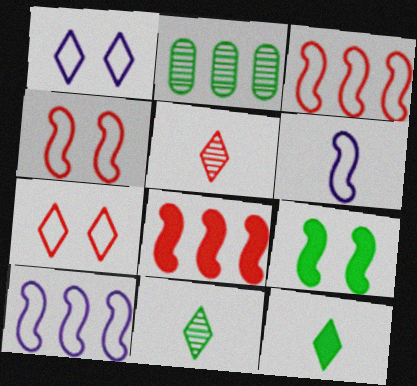[]